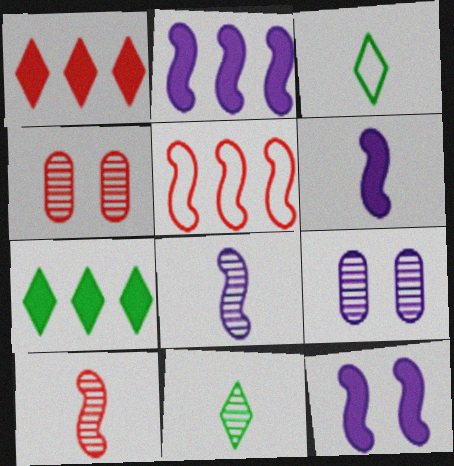[[2, 3, 4], 
[2, 6, 12]]